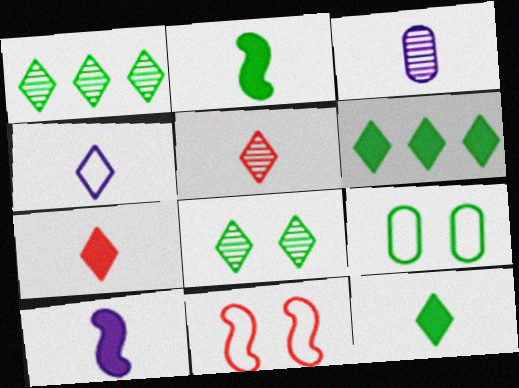[[1, 2, 9], 
[3, 4, 10], 
[3, 6, 11], 
[4, 5, 12]]